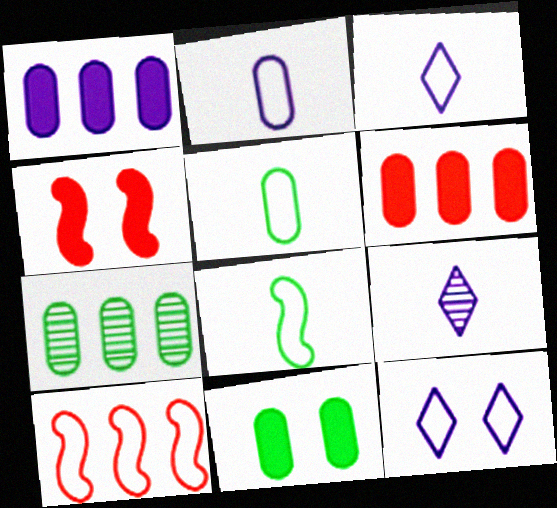[[3, 4, 7], 
[5, 7, 11], 
[5, 10, 12], 
[9, 10, 11]]